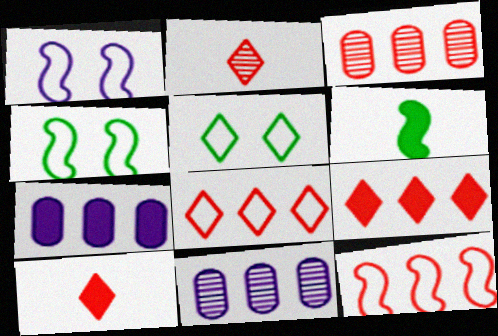[[2, 4, 7], 
[3, 9, 12], 
[4, 10, 11]]